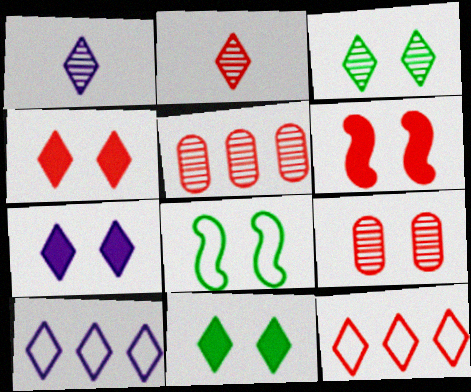[[1, 7, 10], 
[1, 11, 12], 
[2, 4, 12], 
[2, 10, 11], 
[4, 7, 11], 
[7, 8, 9]]